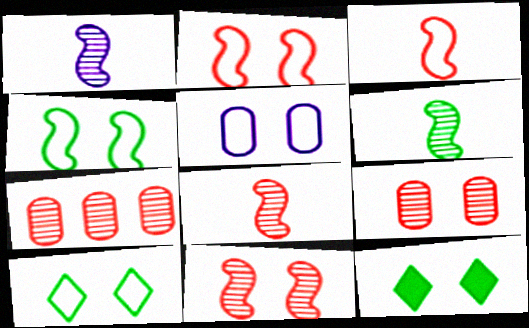[[1, 6, 8], 
[2, 5, 10], 
[5, 11, 12]]